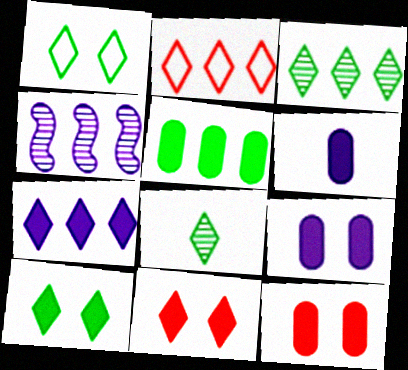[[2, 3, 7], 
[2, 4, 5], 
[5, 6, 12]]